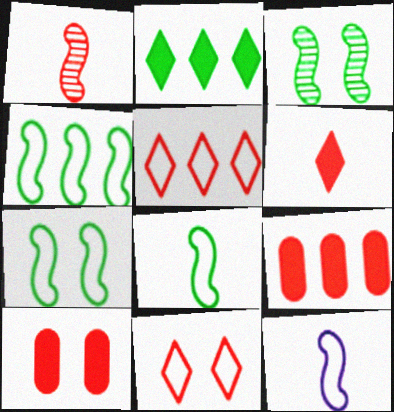[[1, 5, 10], 
[1, 9, 11], 
[4, 7, 8]]